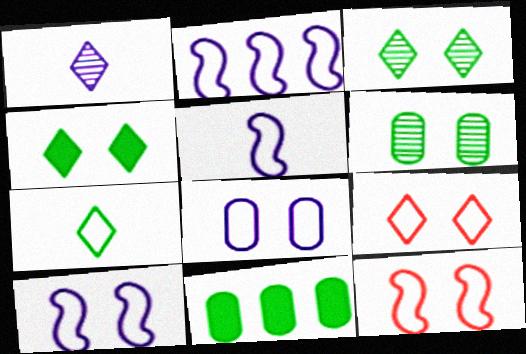[[1, 11, 12], 
[2, 5, 10]]